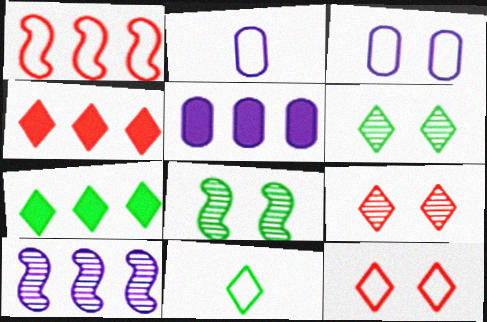[[1, 3, 11], 
[2, 4, 8], 
[6, 7, 11]]